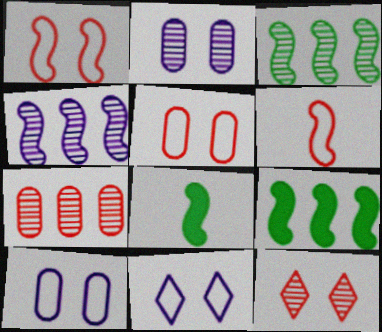[[1, 4, 8], 
[7, 8, 11]]